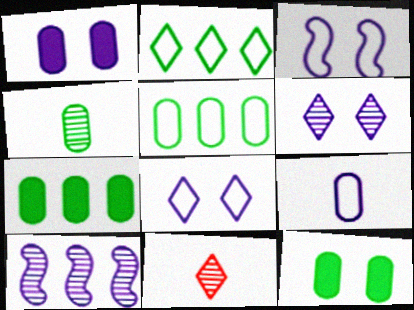[[1, 3, 6], 
[3, 7, 11], 
[4, 5, 12]]